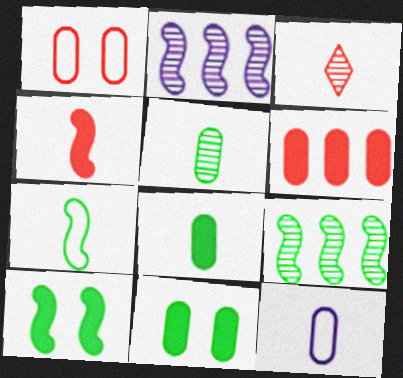[[7, 9, 10]]